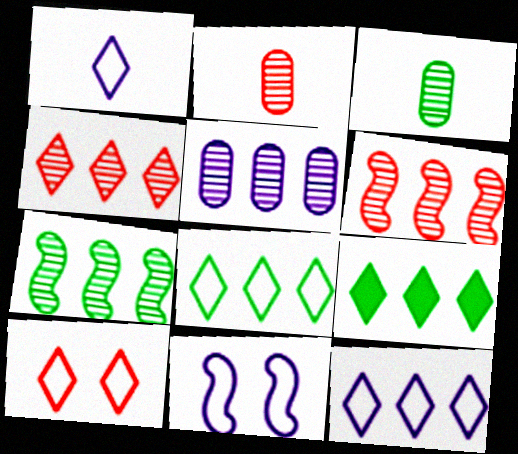[[1, 8, 10], 
[2, 9, 11], 
[4, 5, 7], 
[4, 9, 12]]